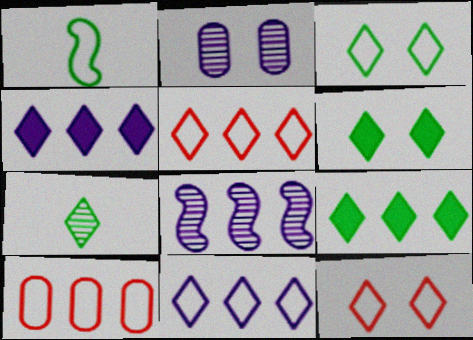[[3, 7, 9], 
[4, 7, 12], 
[8, 9, 10]]